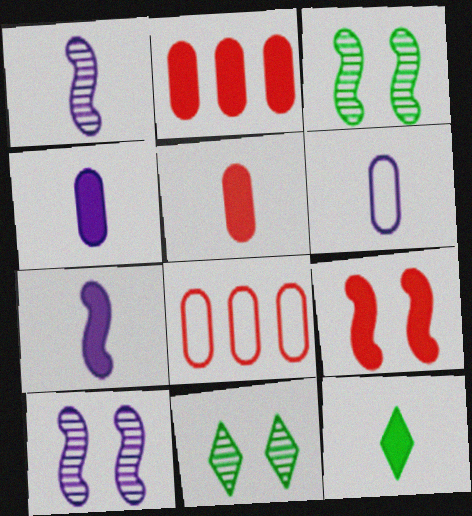[[5, 7, 12], 
[7, 8, 11], 
[8, 10, 12]]